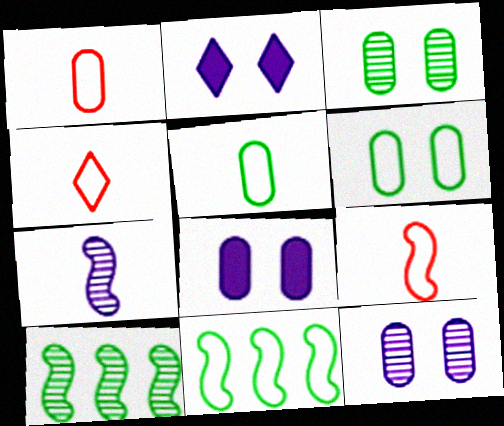[[1, 2, 10], 
[1, 4, 9], 
[4, 8, 10]]